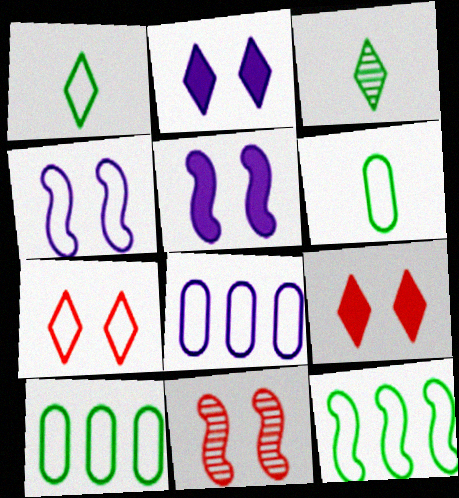[]